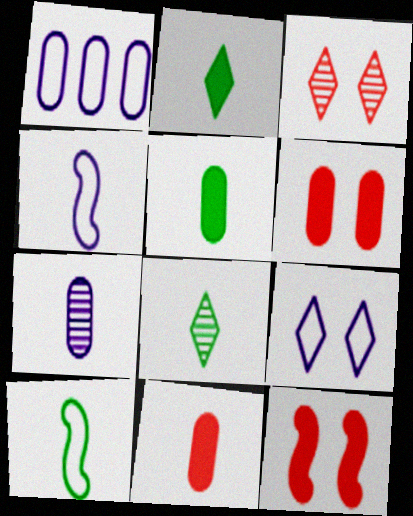[[1, 4, 9], 
[1, 8, 12], 
[4, 8, 11], 
[5, 8, 10]]